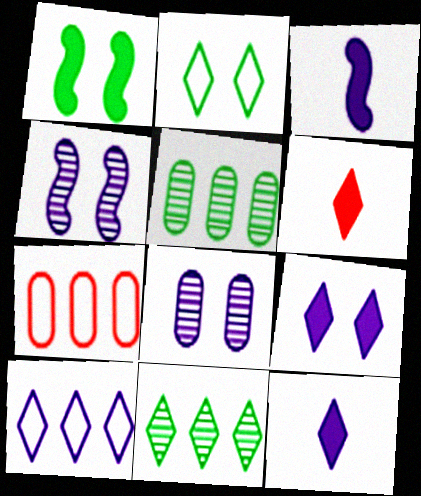[[3, 8, 10]]